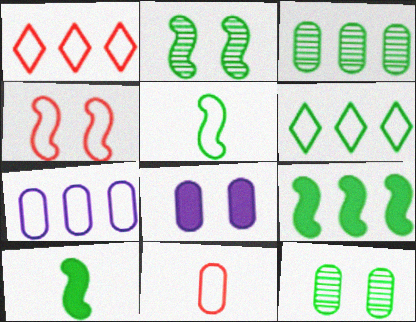[[1, 4, 11], 
[2, 5, 9], 
[3, 6, 9], 
[3, 8, 11], 
[6, 10, 12]]